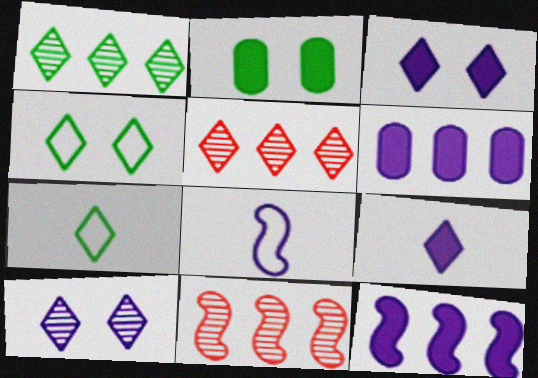[[2, 5, 8], 
[3, 5, 7], 
[4, 5, 9], 
[6, 8, 10]]